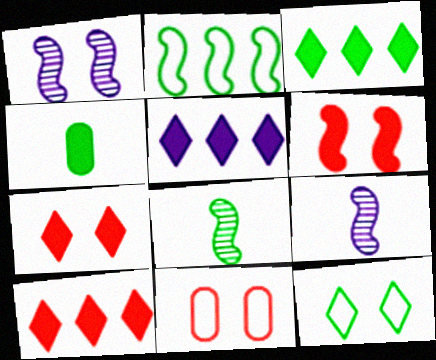[[2, 6, 9], 
[3, 5, 10], 
[3, 9, 11], 
[4, 5, 6], 
[5, 8, 11]]